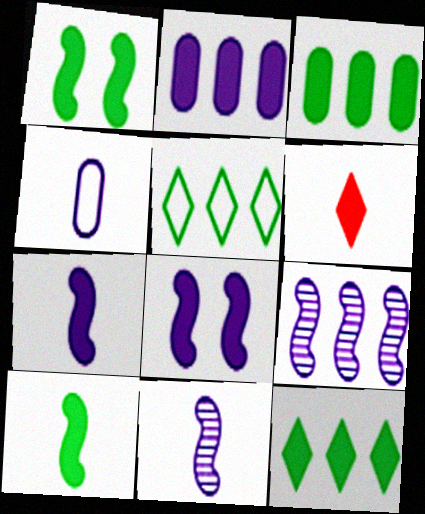[[1, 2, 6], 
[3, 6, 8]]